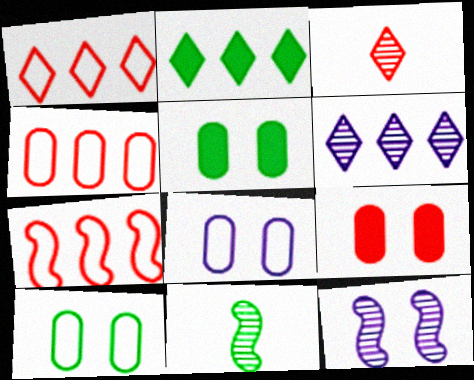[[1, 2, 6], 
[1, 4, 7], 
[2, 10, 11], 
[3, 7, 9]]